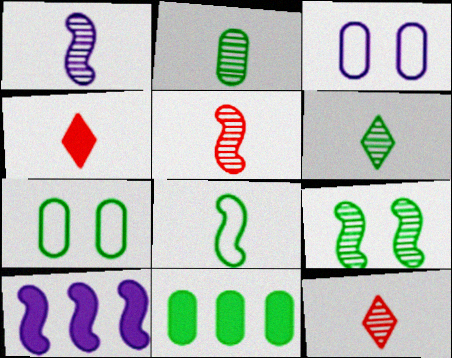[[1, 2, 12], 
[2, 7, 11], 
[7, 10, 12]]